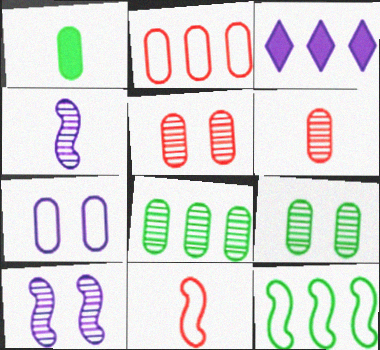[[3, 4, 7], 
[3, 9, 11]]